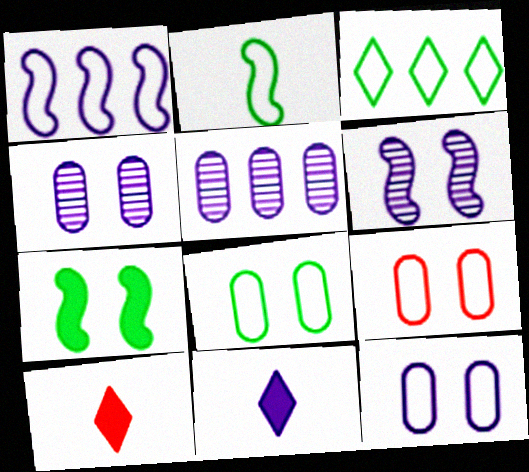[[1, 4, 11], 
[2, 3, 8], 
[8, 9, 12]]